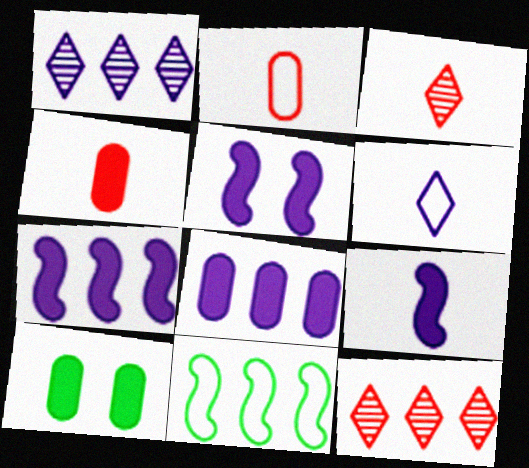[[4, 8, 10], 
[5, 7, 9], 
[8, 11, 12]]